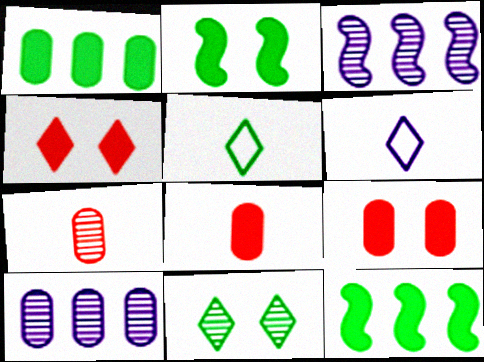[[3, 5, 9], 
[3, 7, 11]]